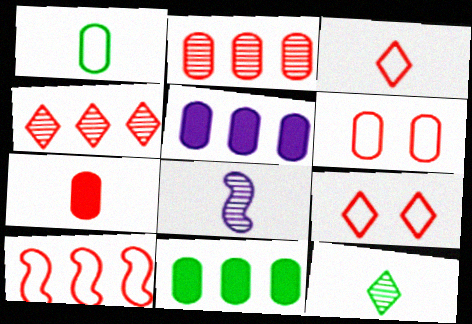[[2, 6, 7], 
[3, 6, 10], 
[8, 9, 11]]